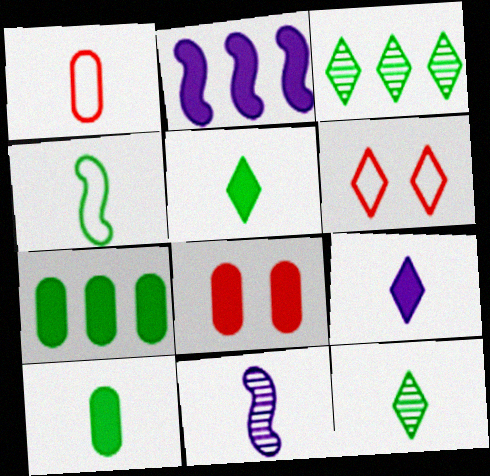[[1, 5, 11], 
[2, 5, 8], 
[3, 6, 9], 
[4, 10, 12], 
[6, 7, 11]]